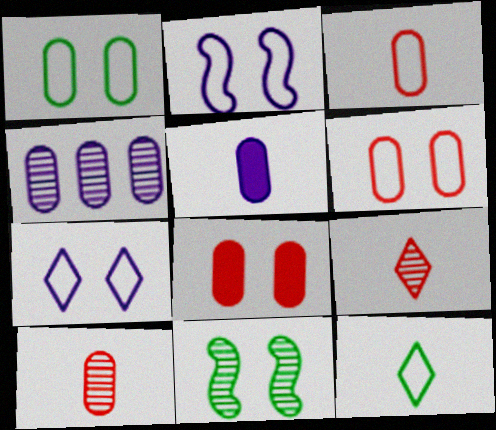[[4, 9, 11], 
[7, 8, 11]]